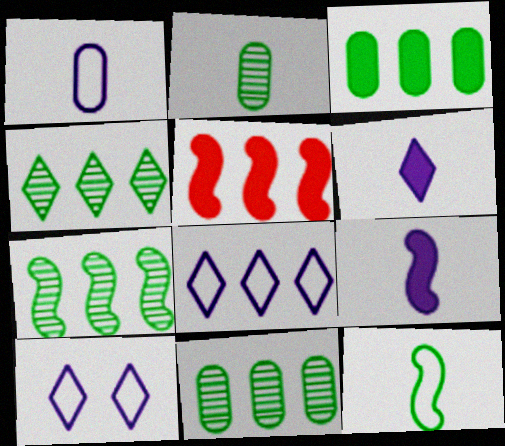[[2, 5, 10], 
[4, 7, 11], 
[5, 8, 11]]